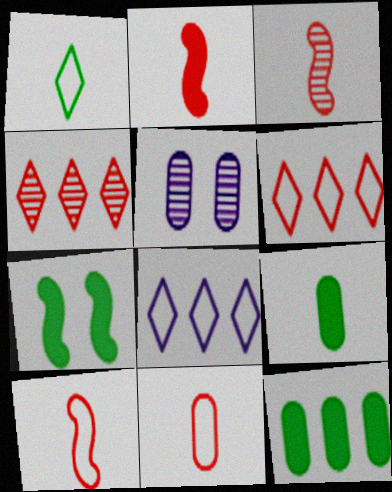[[2, 3, 10], 
[5, 11, 12]]